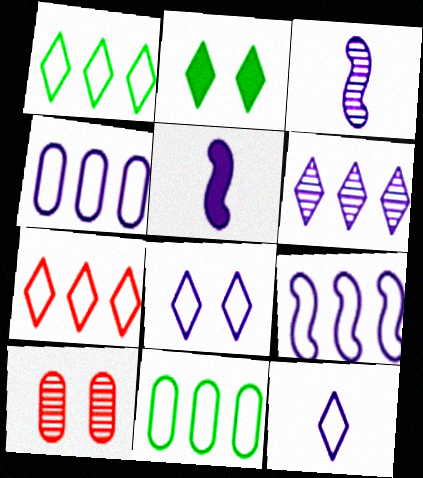[[1, 5, 10], 
[7, 9, 11]]